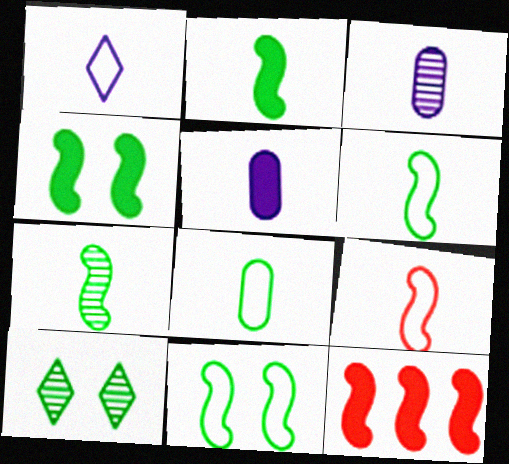[[1, 8, 9], 
[2, 6, 7]]